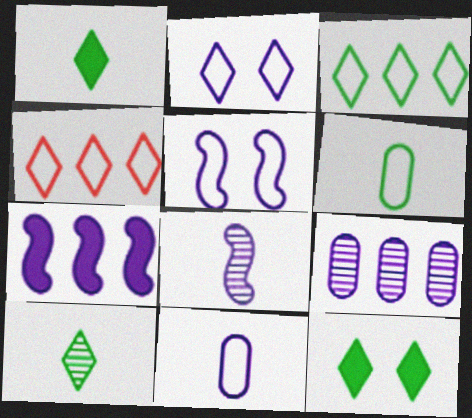[[3, 10, 12], 
[4, 5, 6], 
[5, 7, 8]]